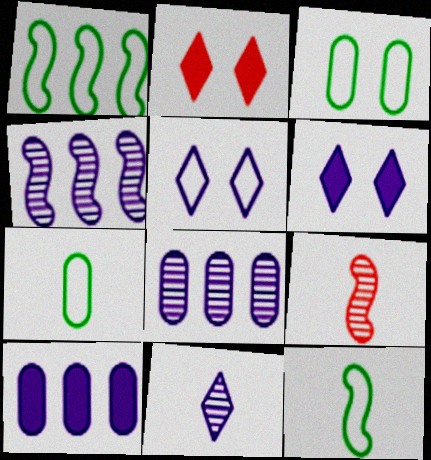[[2, 4, 7], 
[2, 8, 12]]